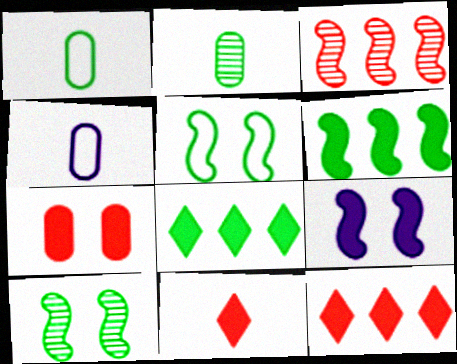[[1, 8, 10], 
[2, 5, 8], 
[4, 10, 12]]